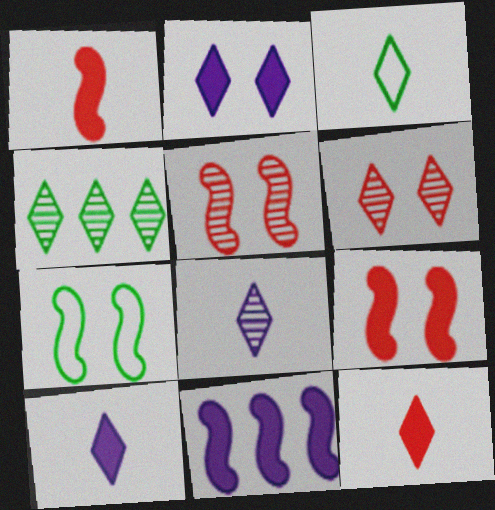[[3, 8, 12], 
[4, 6, 8]]